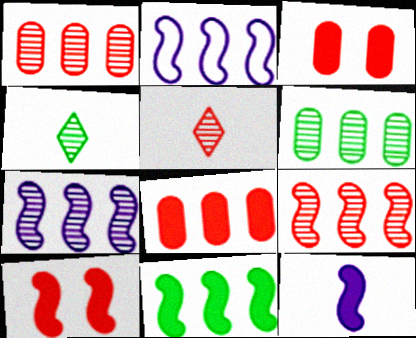[[2, 3, 4], 
[2, 9, 11], 
[10, 11, 12]]